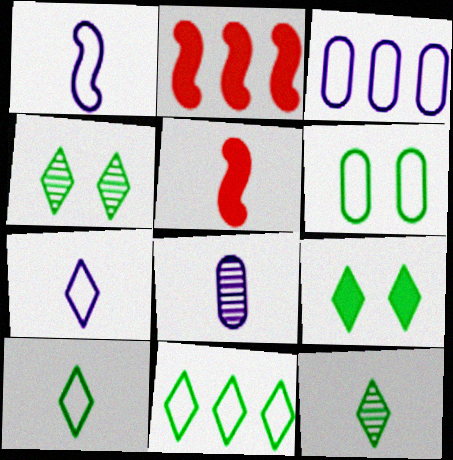[[3, 4, 5], 
[5, 8, 10], 
[9, 11, 12]]